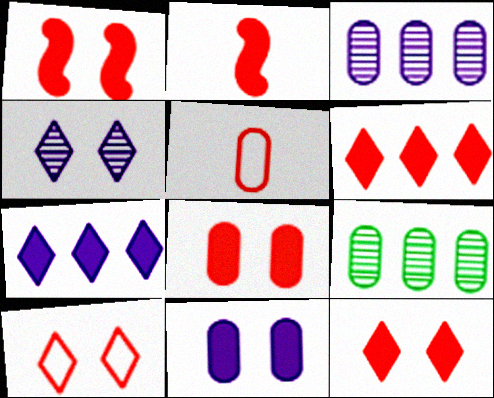[[1, 8, 12], 
[2, 6, 8], 
[5, 9, 11]]